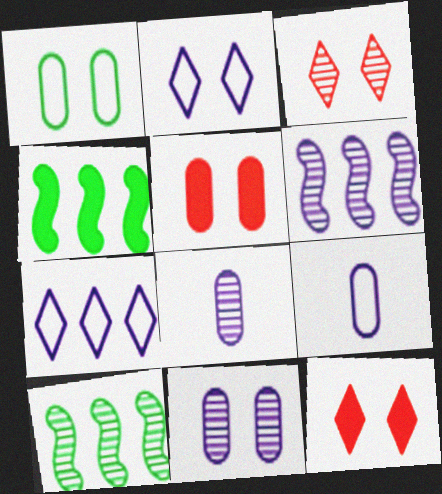[[1, 5, 11], 
[3, 4, 9], 
[3, 8, 10], 
[9, 10, 12]]